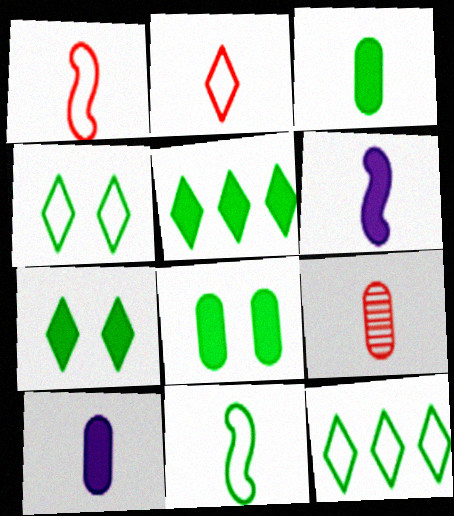[]